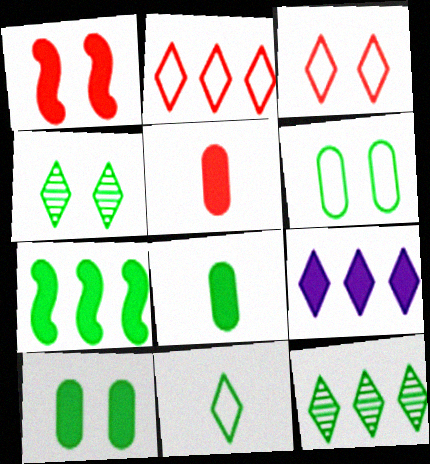[[1, 8, 9], 
[2, 9, 12]]